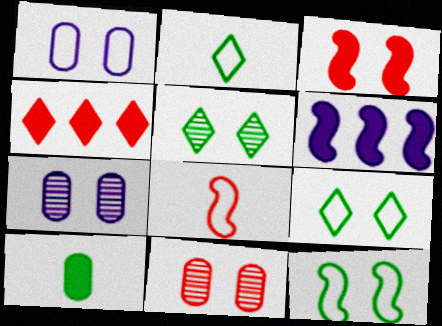[[1, 3, 5], 
[2, 6, 11], 
[3, 7, 9], 
[4, 8, 11]]